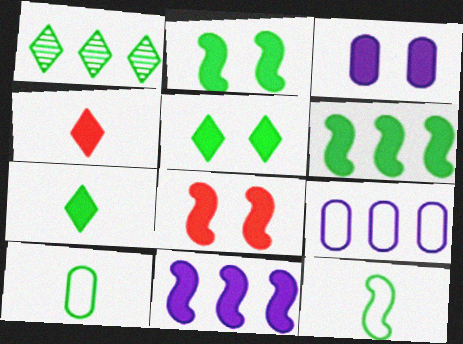[[1, 2, 10], 
[3, 4, 6], 
[3, 5, 8]]